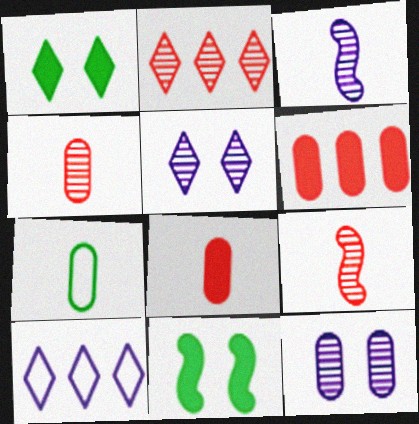[[4, 10, 11], 
[6, 7, 12]]